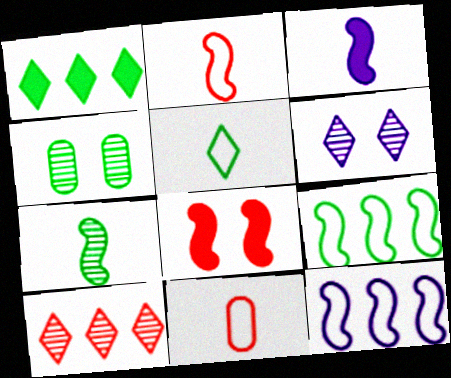[[2, 3, 7], 
[7, 8, 12], 
[8, 10, 11]]